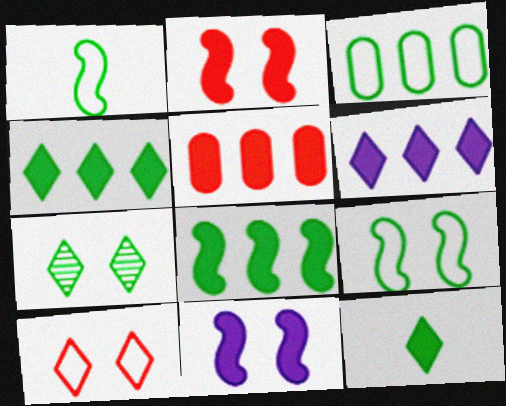[[5, 6, 8], 
[5, 11, 12]]